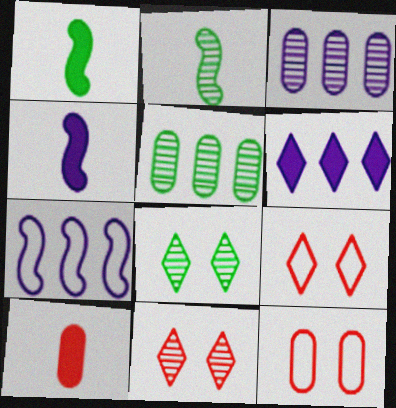[[1, 3, 9], 
[2, 3, 11], 
[2, 5, 8], 
[2, 6, 12], 
[3, 6, 7], 
[4, 5, 9], 
[7, 8, 10]]